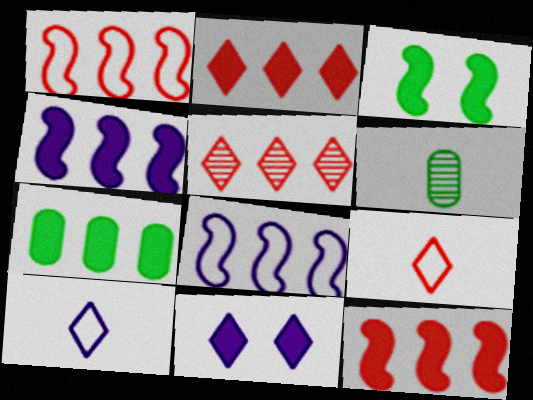[[1, 6, 11], 
[2, 4, 7], 
[5, 7, 8]]